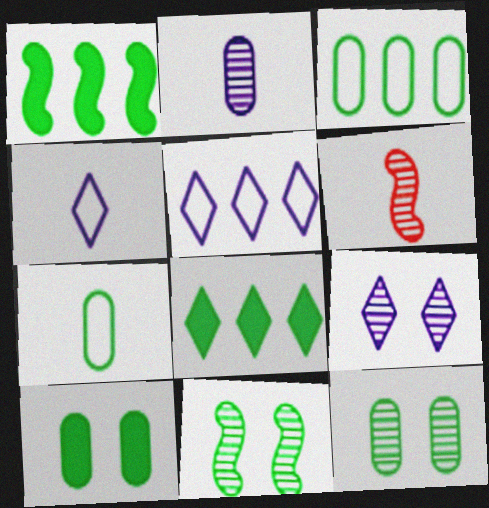[[5, 6, 10], 
[7, 8, 11]]